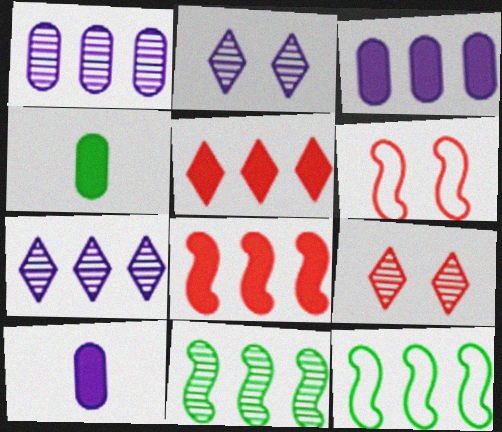[[1, 5, 12], 
[4, 6, 7], 
[9, 10, 12]]